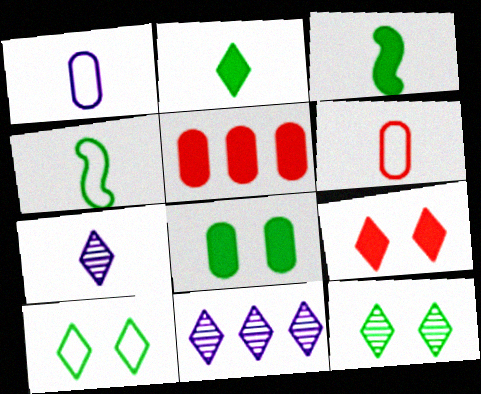[[3, 6, 7]]